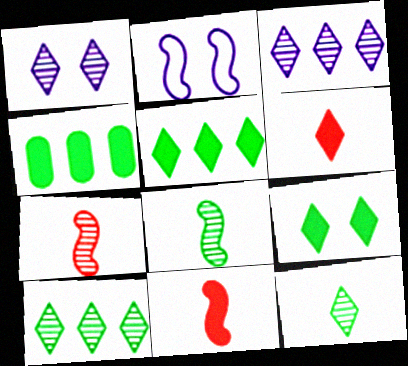[]